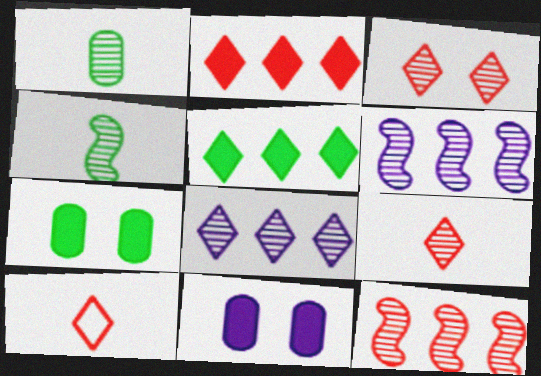[[1, 3, 6], 
[2, 3, 10], 
[6, 7, 10]]